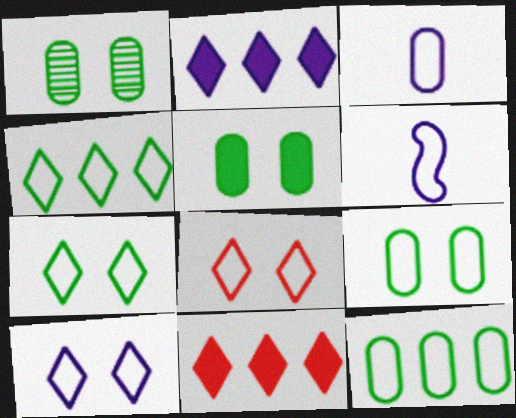[[1, 5, 9], 
[1, 6, 11], 
[6, 8, 12], 
[7, 8, 10]]